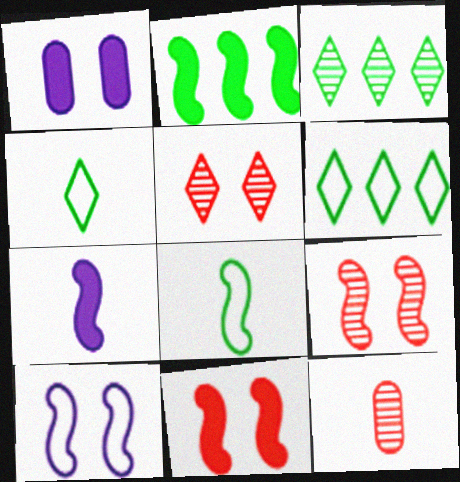[[2, 7, 11], 
[4, 7, 12]]